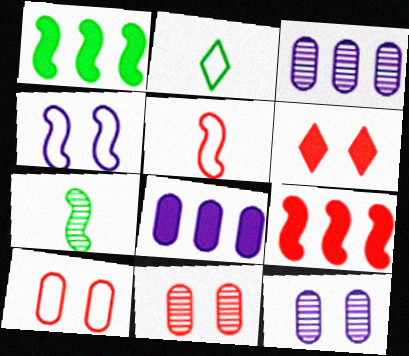[[2, 9, 12], 
[4, 7, 9]]